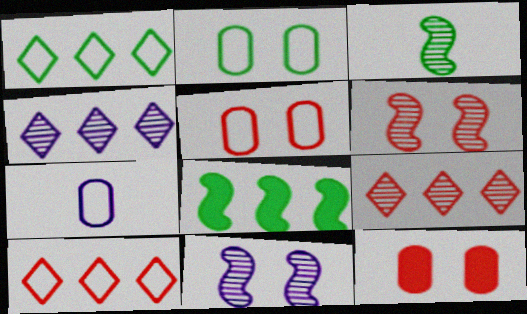[]